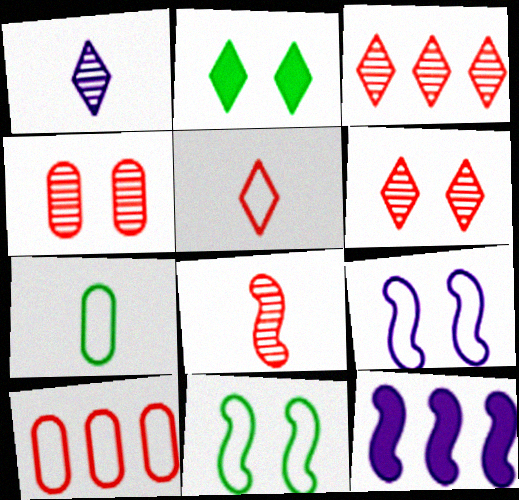[[2, 4, 9], 
[3, 4, 8], 
[6, 7, 12], 
[8, 11, 12]]